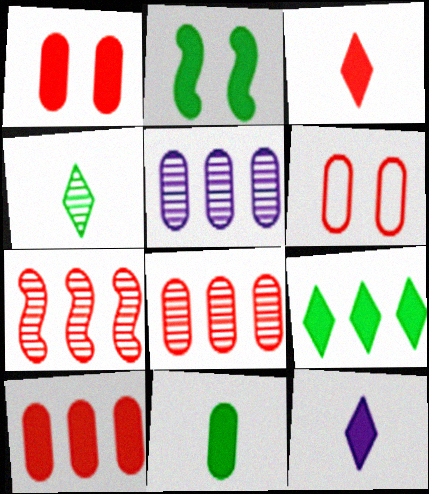[[2, 9, 11], 
[2, 10, 12], 
[3, 6, 7], 
[5, 6, 11]]